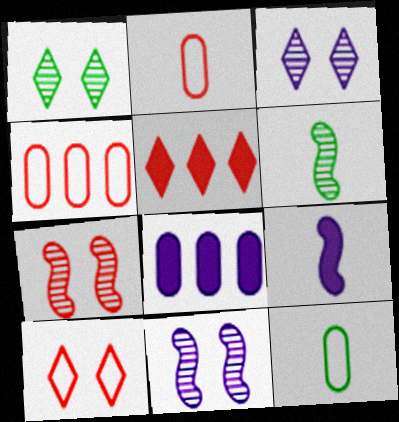[[1, 4, 9], 
[2, 5, 7], 
[5, 11, 12], 
[6, 8, 10]]